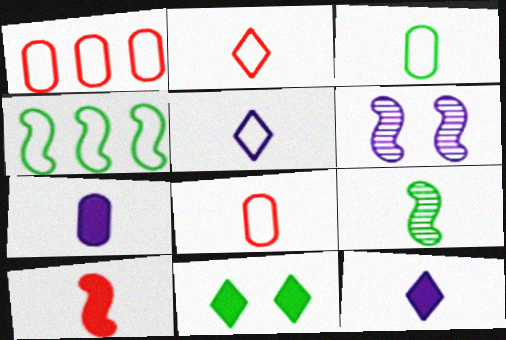[[2, 7, 9], 
[4, 6, 10], 
[8, 9, 12]]